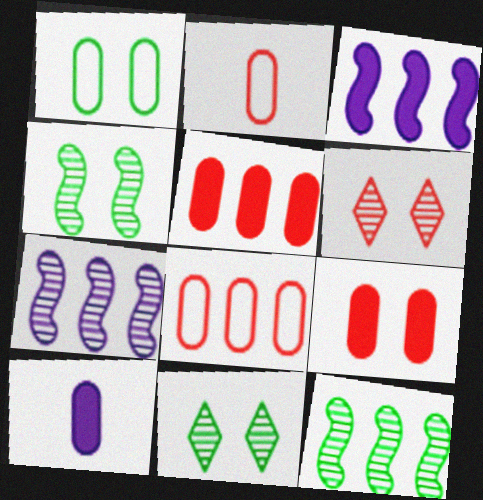[[2, 3, 11]]